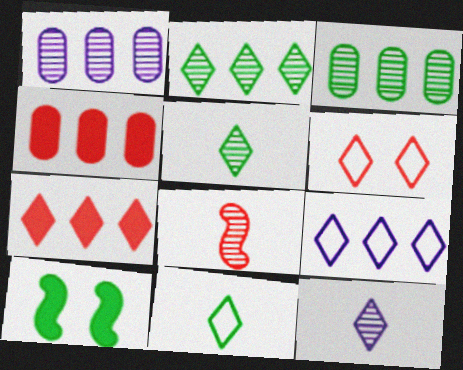[[2, 7, 9], 
[3, 10, 11], 
[4, 6, 8], 
[6, 9, 11]]